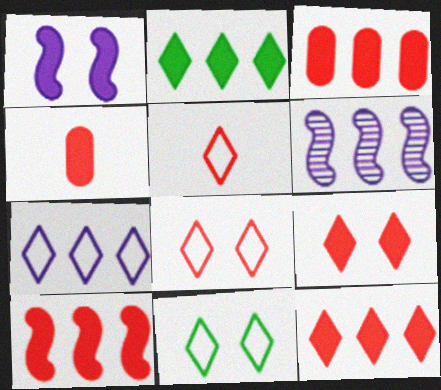[[1, 2, 4], 
[3, 10, 12], 
[4, 6, 11], 
[4, 9, 10], 
[5, 7, 11]]